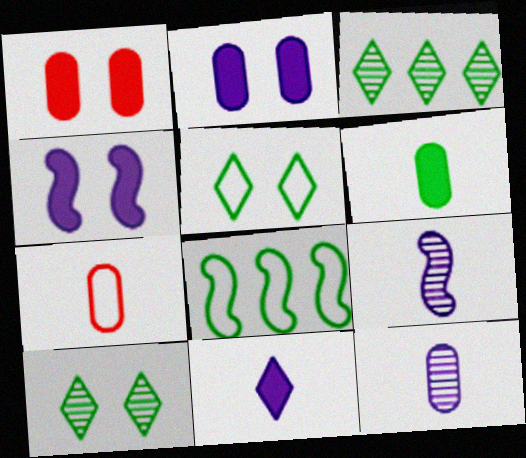[[3, 4, 7], 
[6, 7, 12], 
[6, 8, 10]]